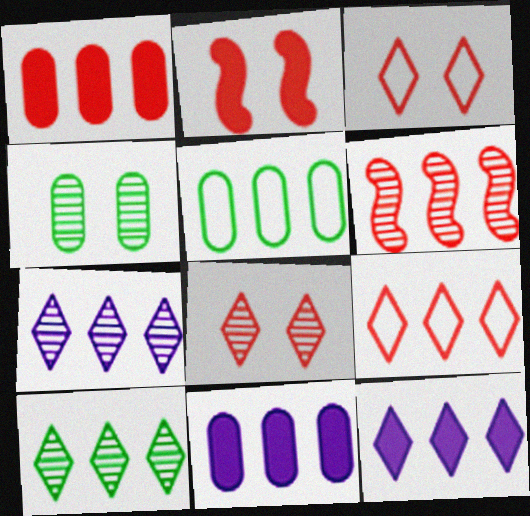[[1, 6, 9], 
[5, 6, 12], 
[9, 10, 12]]